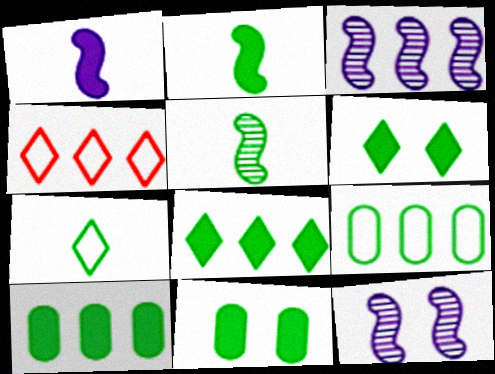[[2, 6, 10], 
[2, 8, 11], 
[3, 4, 10], 
[5, 6, 9]]